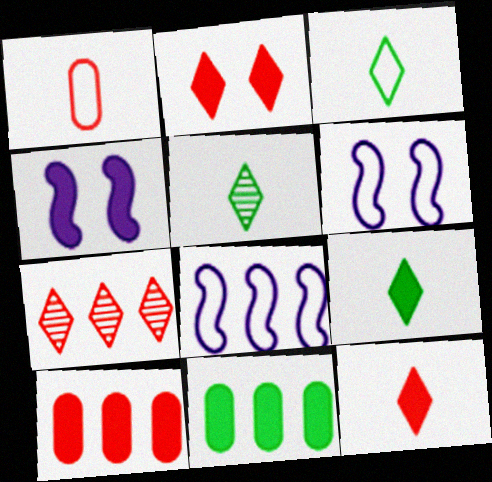[[3, 5, 9], 
[4, 9, 10], 
[4, 11, 12], 
[5, 6, 10], 
[7, 8, 11]]